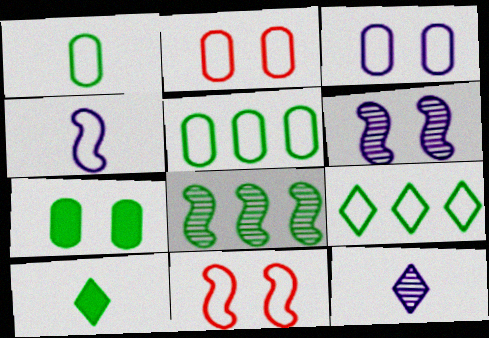[[2, 4, 9]]